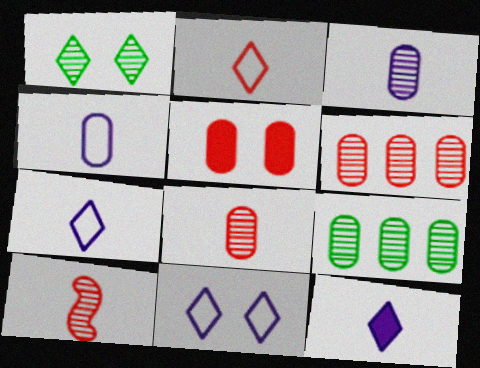[[4, 5, 9]]